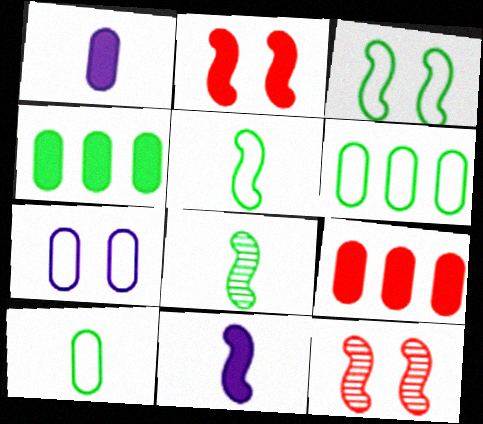[]